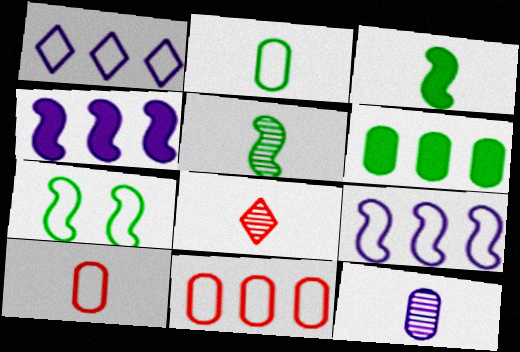[[1, 7, 10], 
[5, 8, 12]]